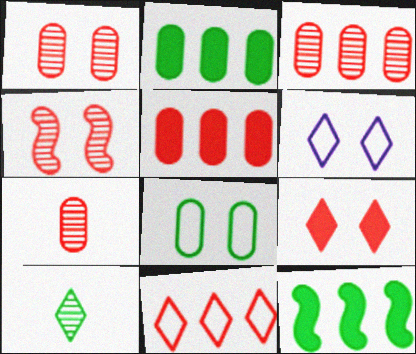[[1, 3, 7], 
[6, 7, 12], 
[8, 10, 12]]